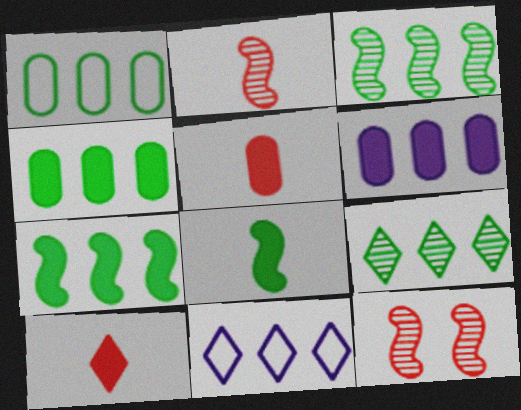[[1, 7, 9]]